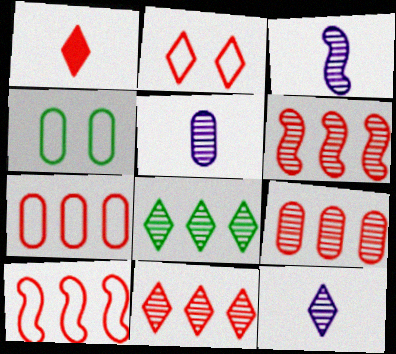[[1, 2, 11], 
[3, 5, 12], 
[6, 9, 11]]